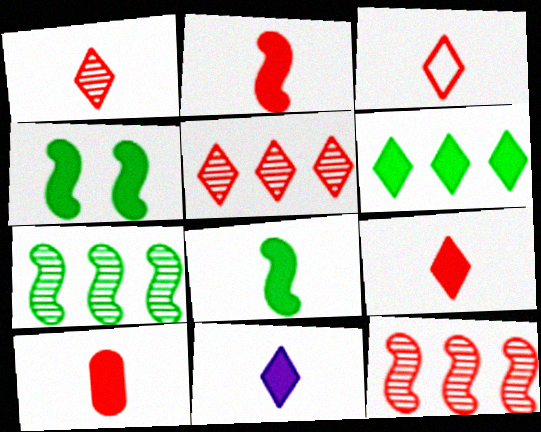[[1, 3, 9], 
[2, 9, 10], 
[8, 10, 11]]